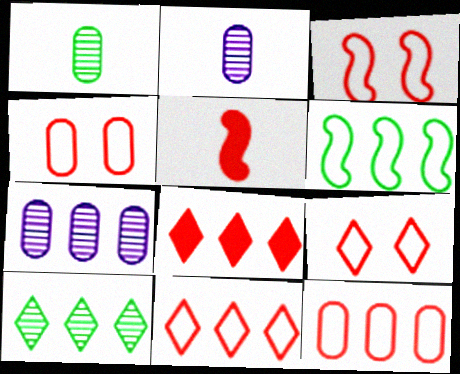[[3, 4, 9], 
[6, 7, 8]]